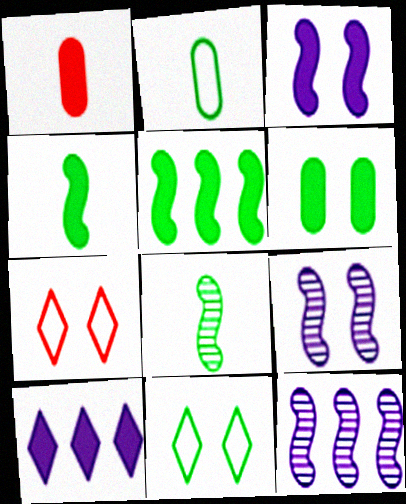[[1, 11, 12], 
[6, 7, 9]]